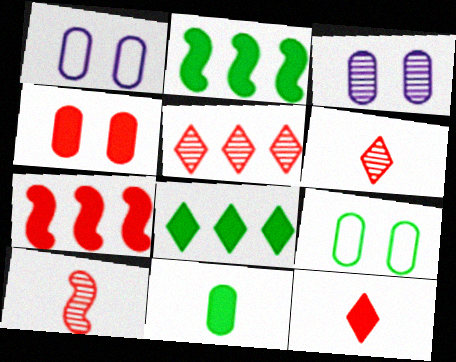[[1, 2, 6], 
[1, 8, 10], 
[3, 4, 9], 
[4, 7, 12]]